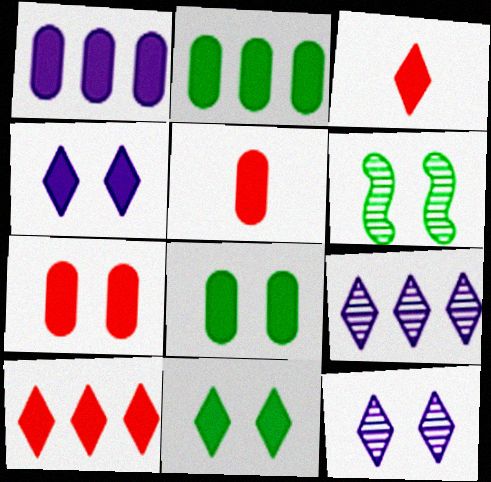[[1, 5, 8]]